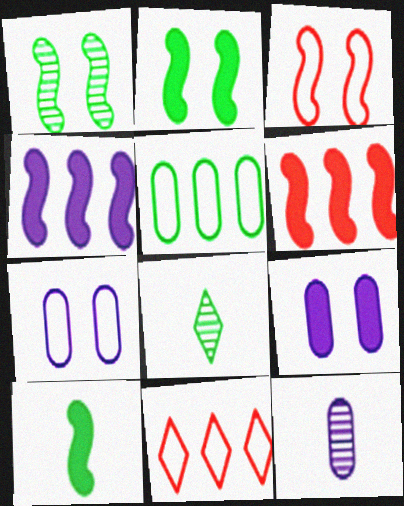[[2, 5, 8], 
[2, 11, 12], 
[6, 7, 8]]